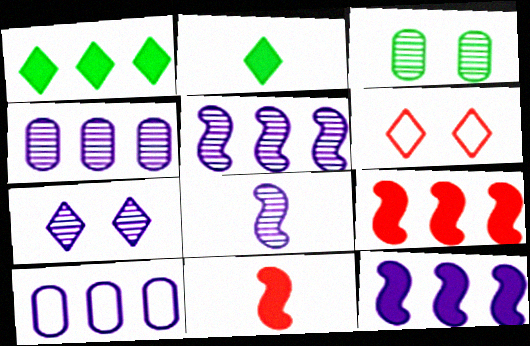[[4, 7, 8]]